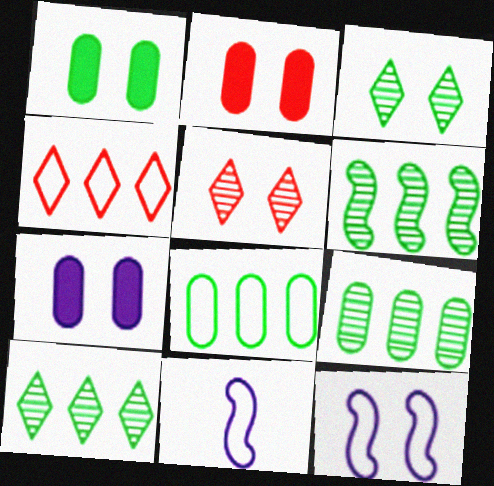[[1, 2, 7], 
[1, 5, 12], 
[2, 3, 12], 
[2, 10, 11], 
[6, 9, 10]]